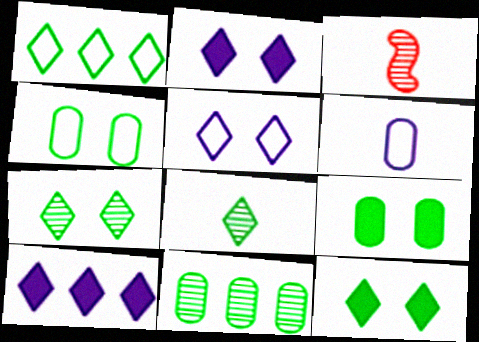[[1, 8, 12], 
[3, 4, 10]]